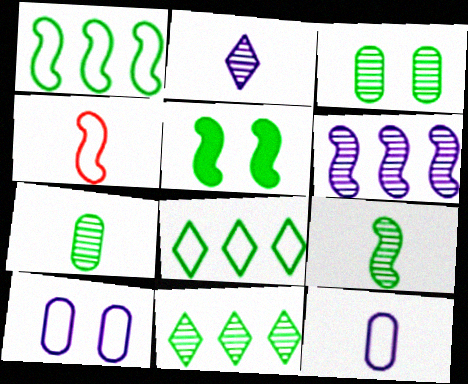[[1, 5, 9], 
[3, 9, 11], 
[4, 5, 6], 
[4, 8, 10], 
[5, 7, 8]]